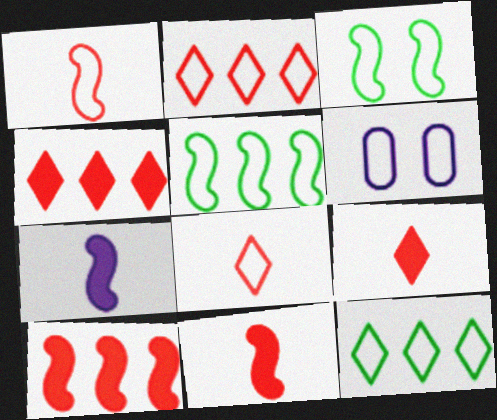[[1, 6, 12], 
[5, 6, 8]]